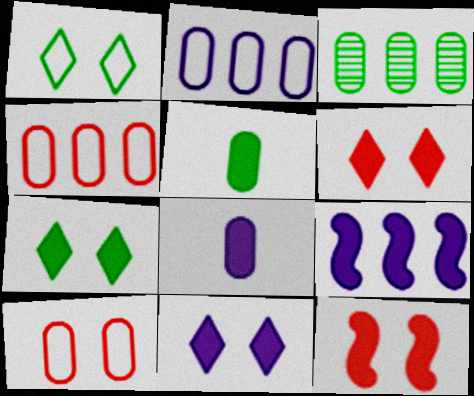[[3, 8, 10], 
[5, 6, 9], 
[6, 7, 11], 
[8, 9, 11]]